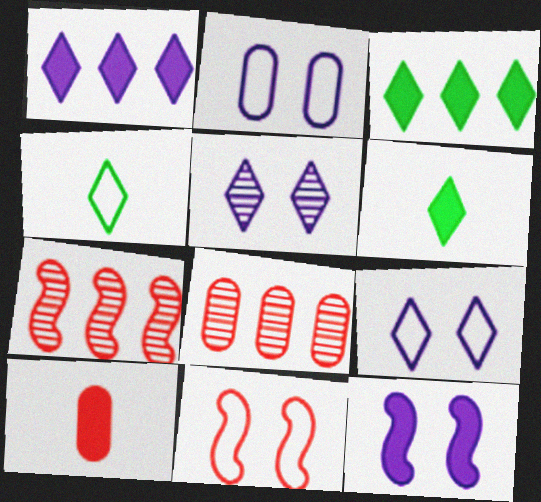[[2, 5, 12], 
[2, 6, 7], 
[3, 10, 12], 
[4, 8, 12]]